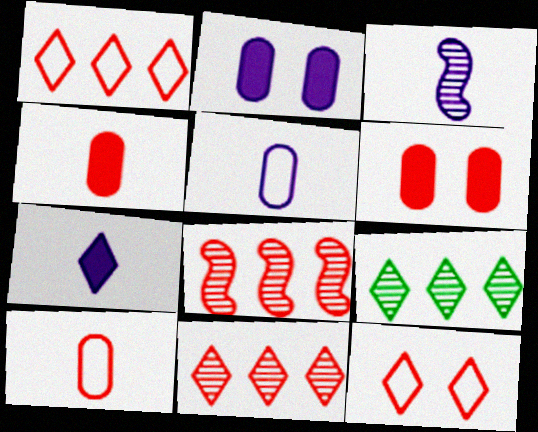[[3, 5, 7], 
[4, 8, 12], 
[7, 9, 12]]